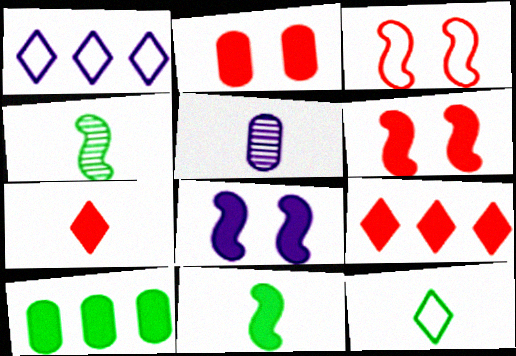[[1, 2, 4], 
[1, 5, 8], 
[7, 8, 10]]